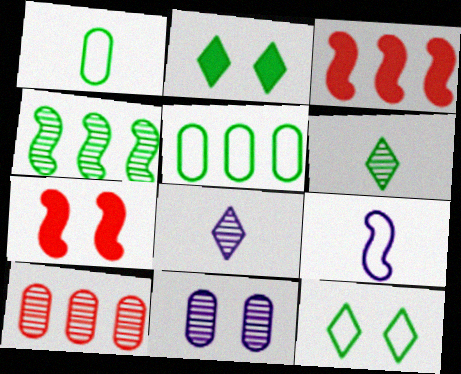[[1, 2, 4], 
[2, 9, 10], 
[4, 7, 9], 
[5, 7, 8], 
[7, 11, 12]]